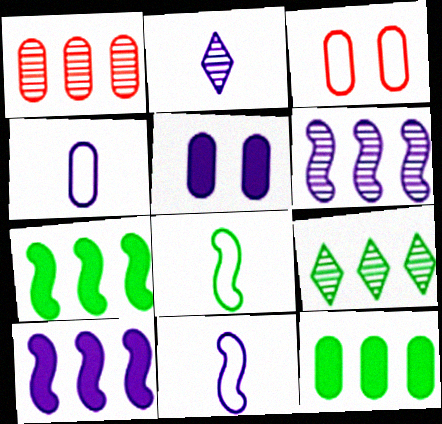[[1, 6, 9], 
[2, 3, 7]]